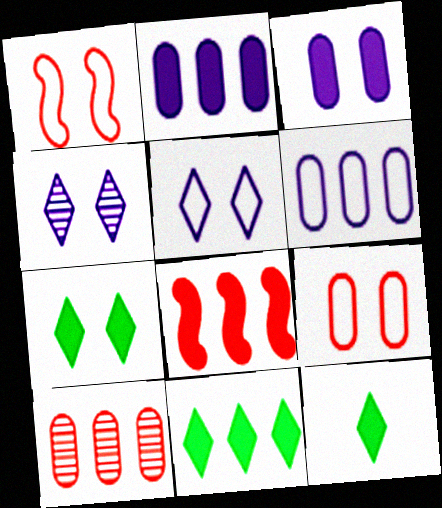[[2, 8, 11], 
[3, 8, 12], 
[7, 11, 12]]